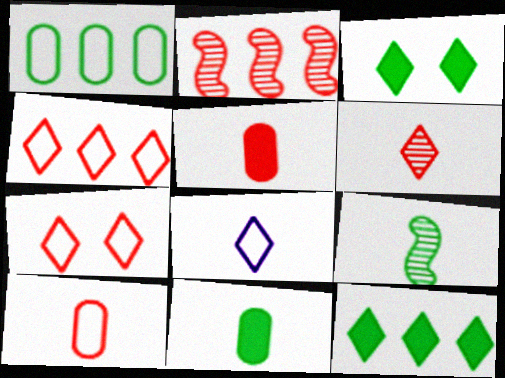[[1, 3, 9], 
[2, 5, 7], 
[5, 8, 9]]